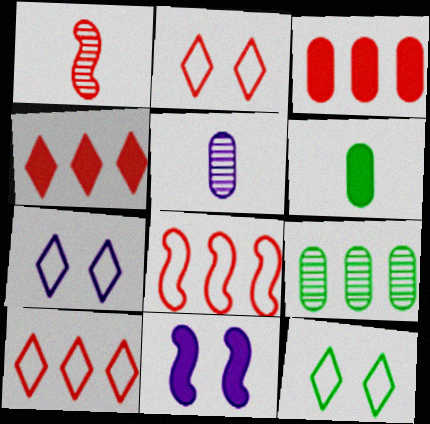[[1, 2, 3], 
[2, 7, 12], 
[4, 6, 11]]